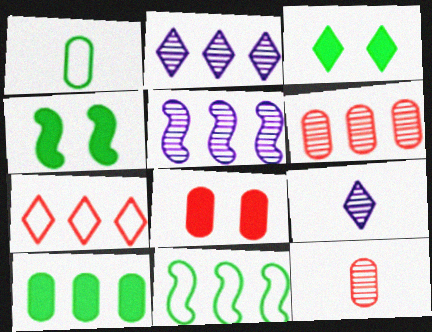[[3, 7, 9], 
[5, 7, 10], 
[8, 9, 11]]